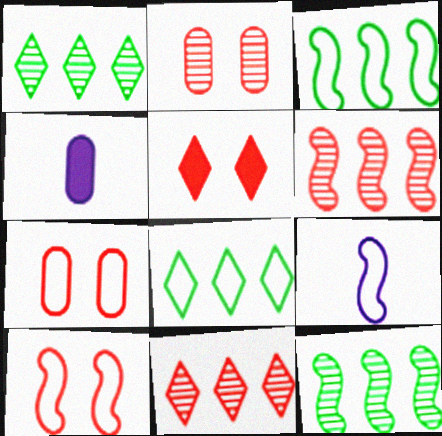[[1, 4, 10], 
[2, 5, 10], 
[3, 9, 10], 
[7, 8, 9]]